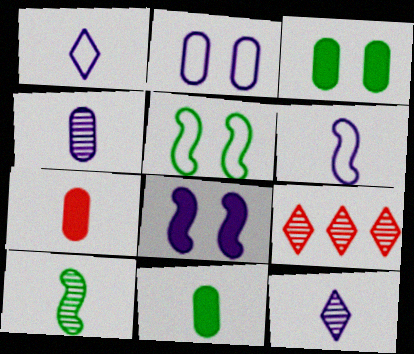[[1, 7, 10], 
[3, 6, 9]]